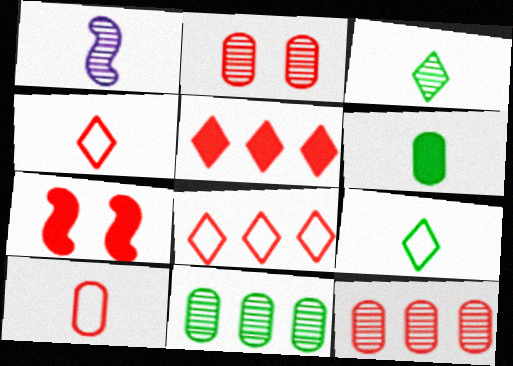[[1, 4, 6], 
[4, 7, 12]]